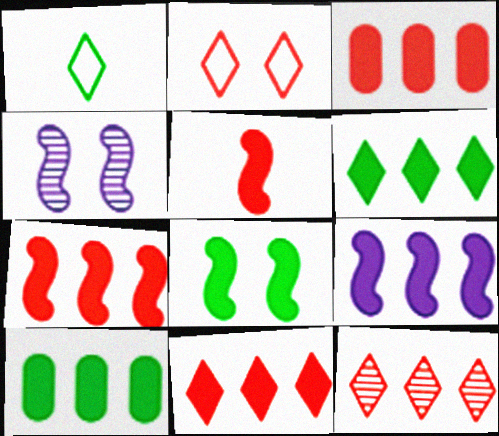[[1, 3, 4], 
[3, 6, 9], 
[3, 7, 11], 
[5, 8, 9], 
[9, 10, 11]]